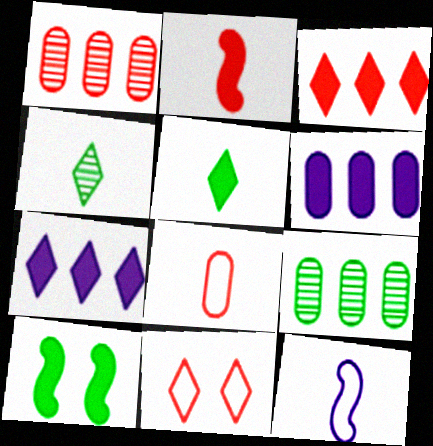[[1, 2, 11], 
[4, 7, 11]]